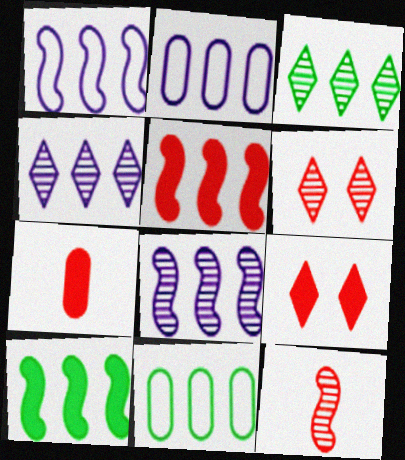[[2, 3, 5], 
[3, 10, 11], 
[4, 5, 11], 
[5, 7, 9]]